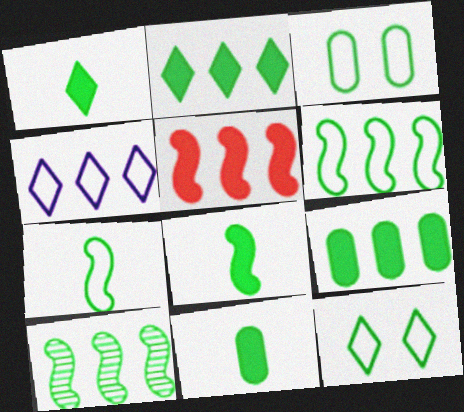[[1, 3, 10], 
[1, 8, 11], 
[10, 11, 12]]